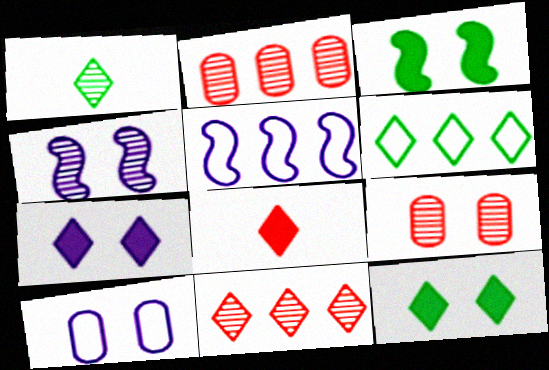[[1, 2, 4], 
[1, 6, 12], 
[4, 7, 10]]